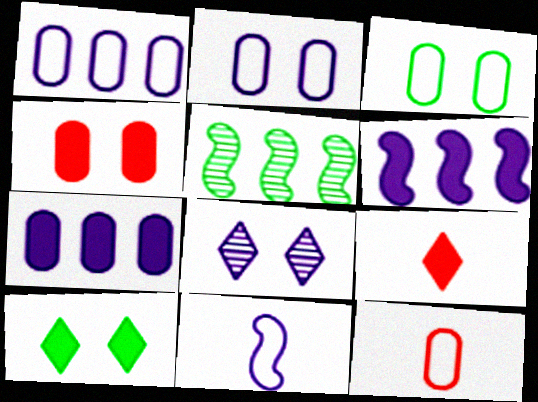[[1, 3, 12], 
[2, 5, 9], 
[7, 8, 11]]